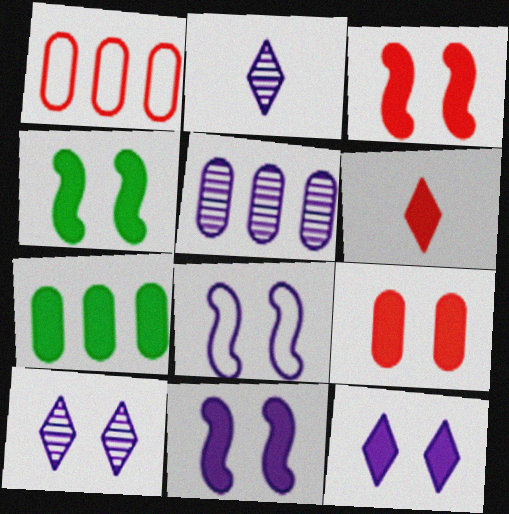[[1, 2, 4], 
[1, 5, 7], 
[3, 4, 11], 
[4, 9, 12], 
[6, 7, 11]]